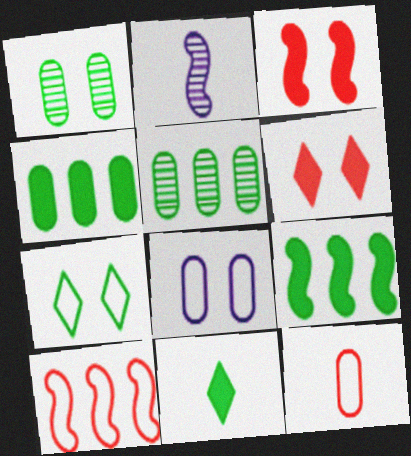[[2, 11, 12]]